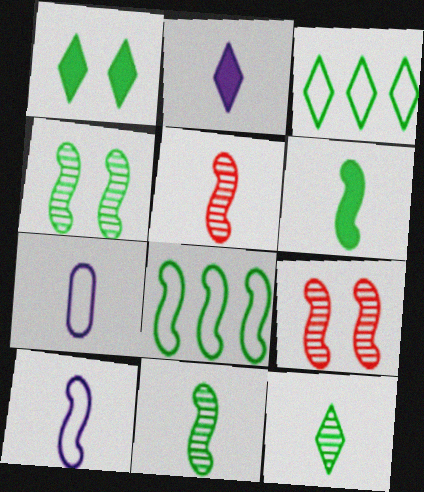[[1, 3, 12], 
[4, 6, 8], 
[5, 6, 10]]